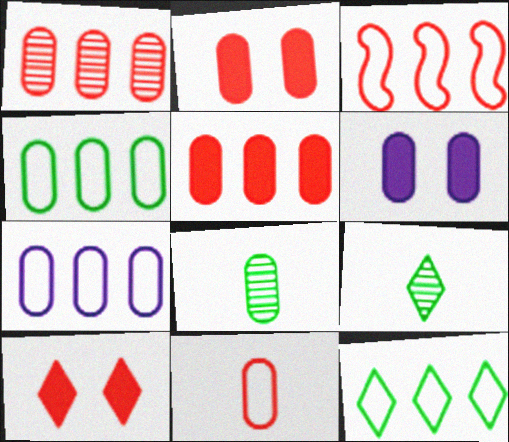[[1, 2, 11], 
[2, 7, 8], 
[3, 6, 9], 
[3, 7, 12]]